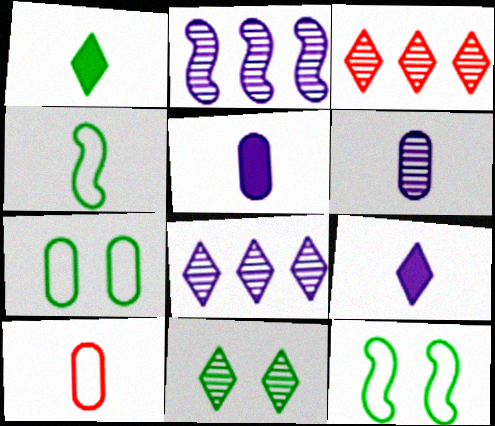[[3, 5, 12]]